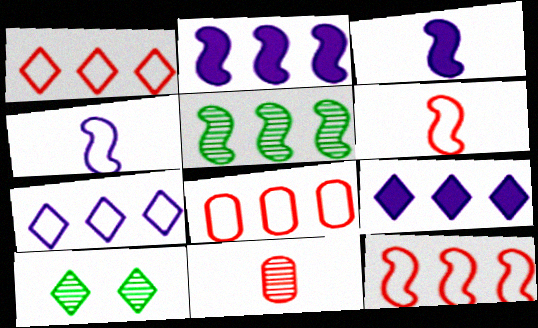[[1, 8, 12], 
[2, 5, 12], 
[3, 8, 10], 
[5, 8, 9]]